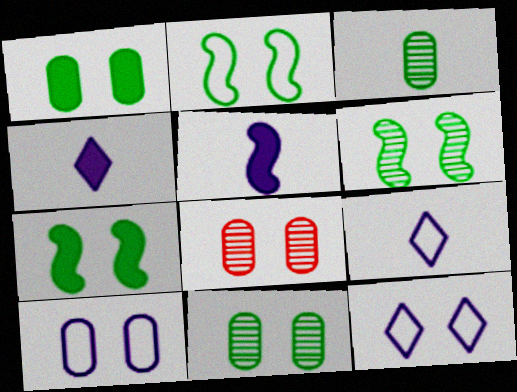[[1, 8, 10], 
[2, 6, 7], 
[7, 8, 12]]